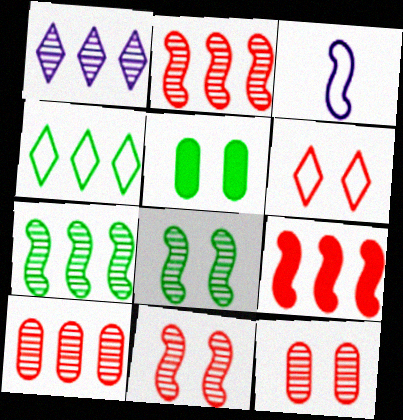[[1, 7, 10], 
[3, 8, 9]]